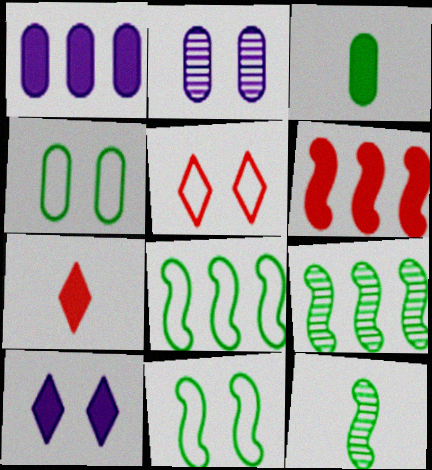[[1, 5, 12], 
[2, 7, 8], 
[3, 6, 10]]